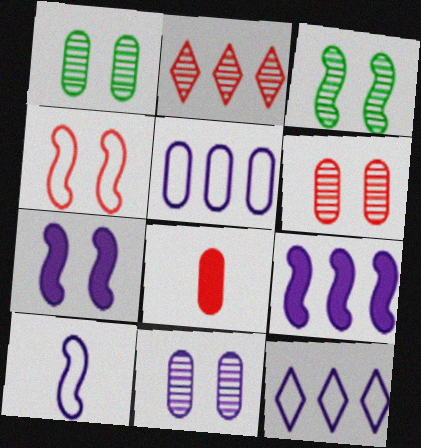[[1, 5, 8], 
[1, 6, 11], 
[2, 4, 8], 
[3, 4, 7], 
[3, 8, 12]]